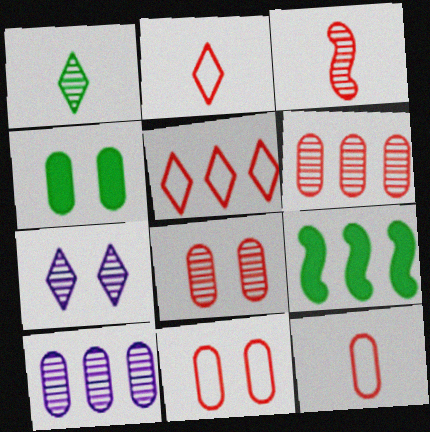[[4, 10, 12], 
[5, 9, 10], 
[7, 9, 12]]